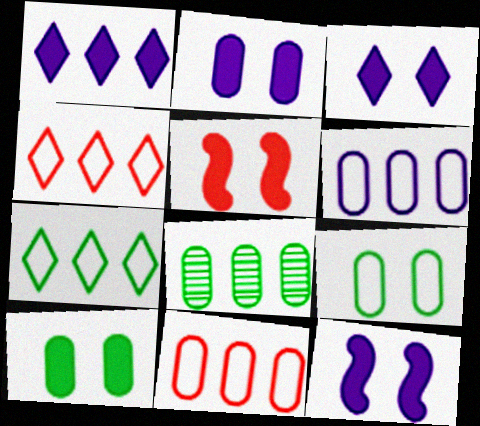[[2, 3, 12], 
[3, 5, 10]]